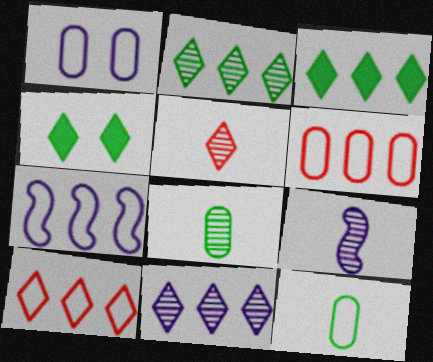[[1, 6, 12], 
[3, 10, 11], 
[4, 6, 9], 
[5, 8, 9]]